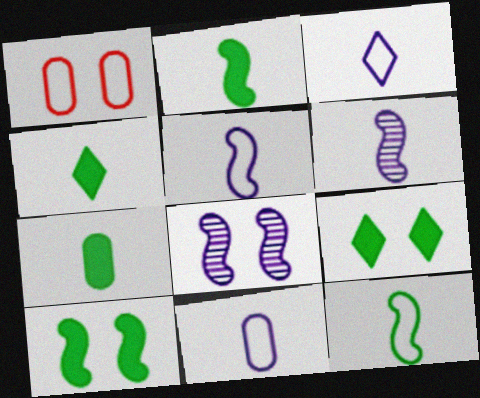[[1, 8, 9], 
[2, 4, 7], 
[3, 5, 11]]